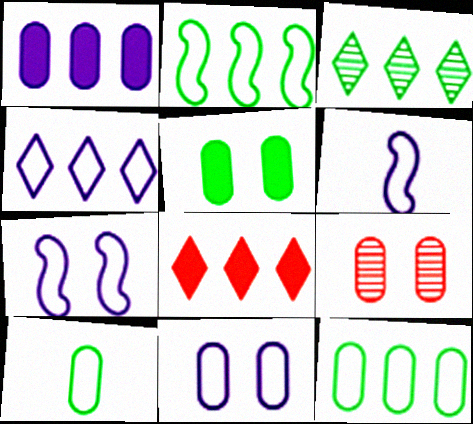[[1, 9, 10], 
[3, 4, 8], 
[4, 6, 11], 
[5, 9, 11]]